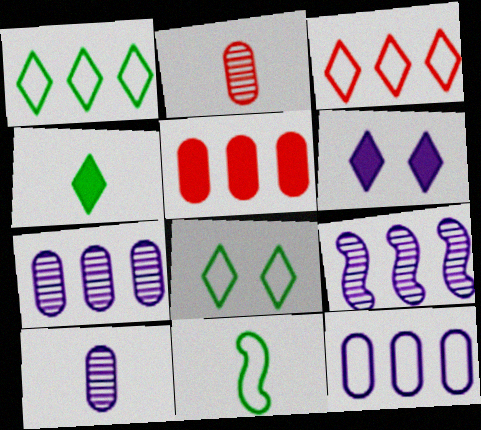[[1, 5, 9]]